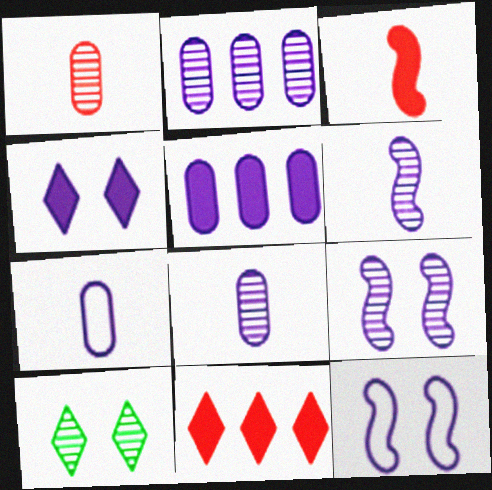[]